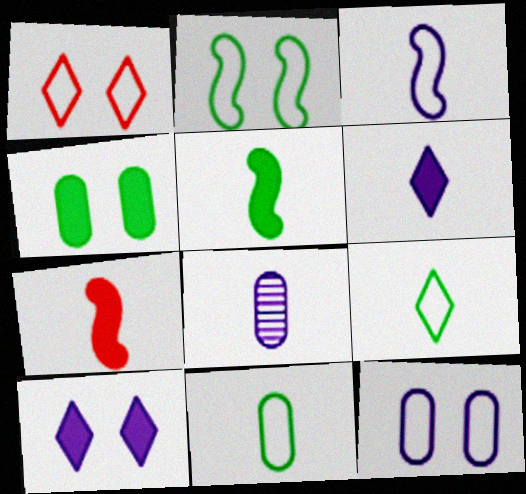[[1, 2, 12], 
[3, 6, 8], 
[7, 8, 9]]